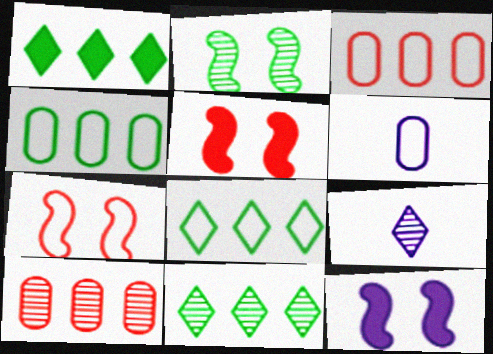[[1, 8, 11], 
[2, 7, 12], 
[2, 9, 10], 
[4, 5, 9], 
[5, 6, 11], 
[6, 7, 8]]